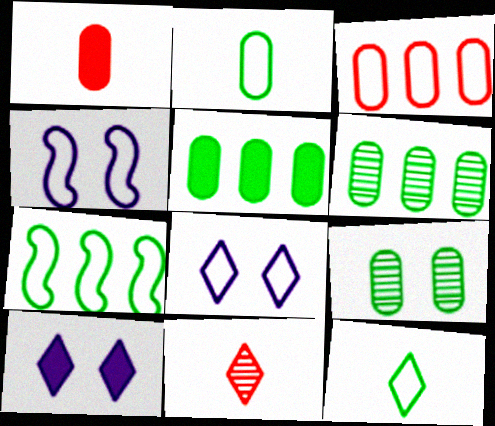[[2, 5, 9], 
[3, 4, 12], 
[4, 5, 11]]